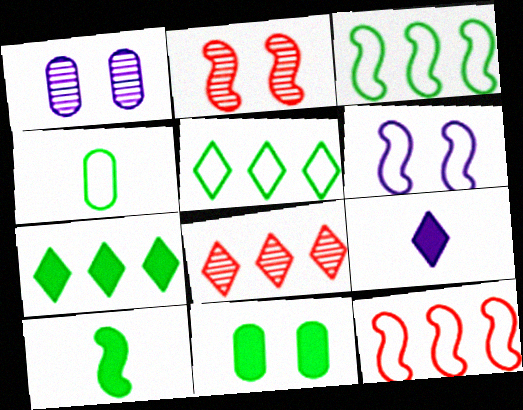[[7, 10, 11]]